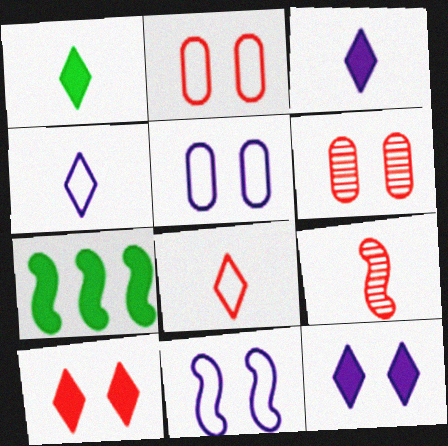[[4, 6, 7], 
[7, 9, 11]]